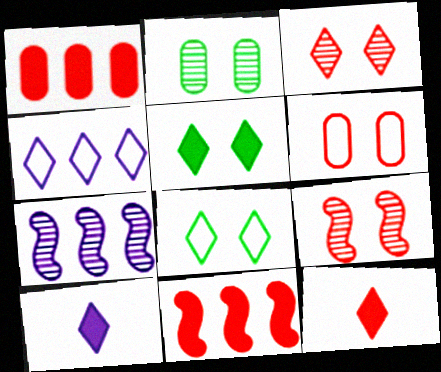[]